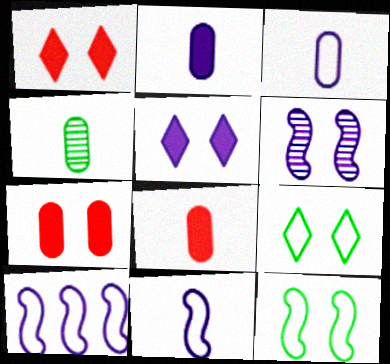[[1, 4, 10], 
[3, 4, 8], 
[6, 7, 9]]